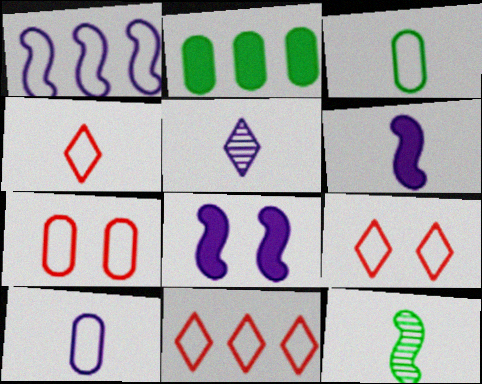[[1, 3, 9], 
[4, 9, 11], 
[5, 6, 10]]